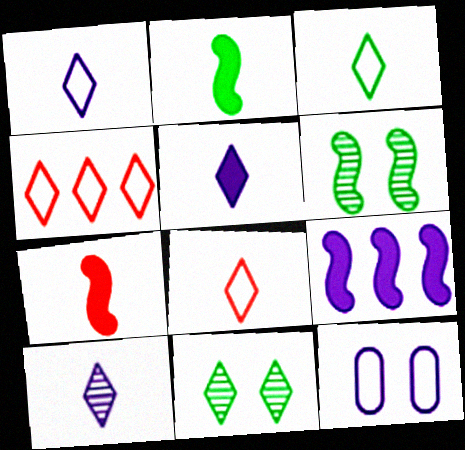[[1, 3, 8], 
[1, 5, 10], 
[4, 5, 11], 
[9, 10, 12]]